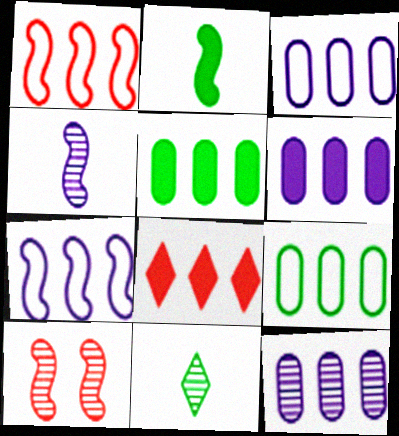[[2, 7, 10], 
[3, 6, 12], 
[10, 11, 12]]